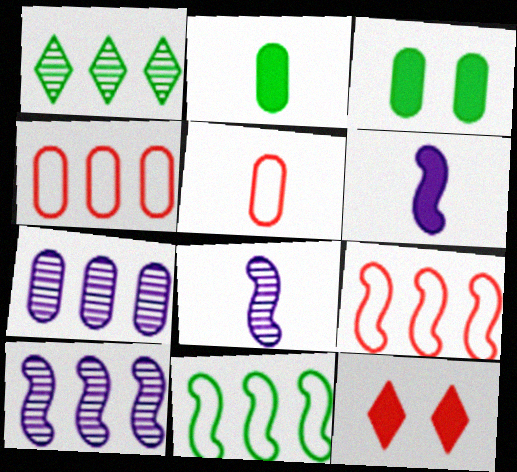[[3, 5, 7]]